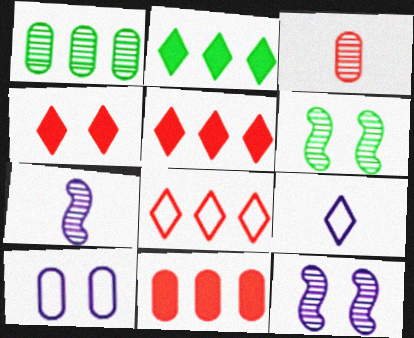[[4, 6, 10], 
[6, 9, 11]]